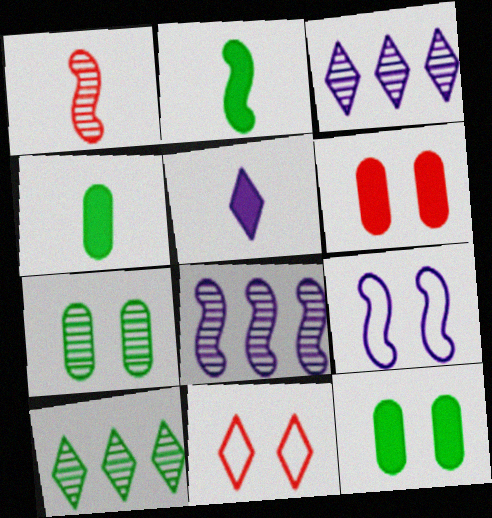[[1, 3, 7], 
[4, 8, 11], 
[5, 10, 11]]